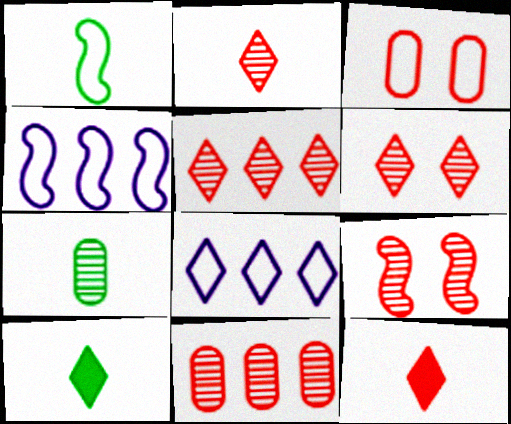[[1, 3, 8], 
[1, 7, 10], 
[2, 5, 6], 
[2, 9, 11], 
[6, 8, 10]]